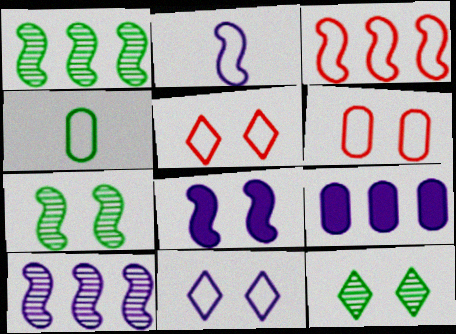[[2, 8, 10], 
[3, 4, 11], 
[6, 8, 12]]